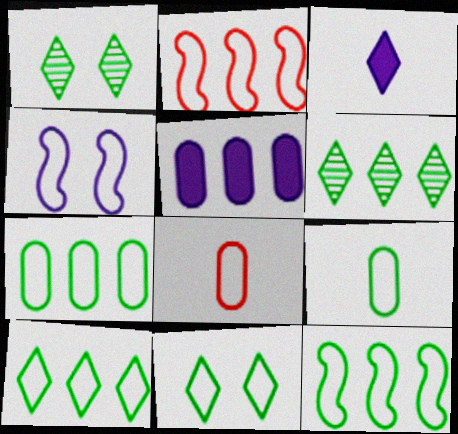[[2, 5, 6], 
[4, 8, 10], 
[7, 10, 12], 
[9, 11, 12]]